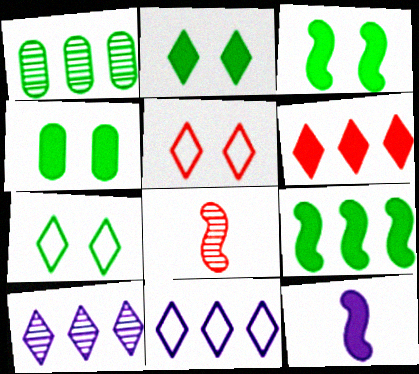[[1, 5, 12], 
[2, 3, 4], 
[4, 6, 12], 
[4, 8, 11]]